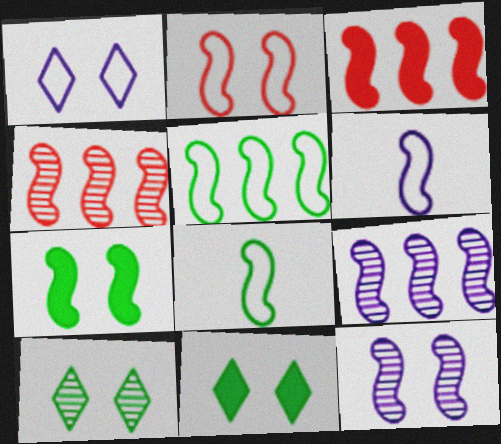[[2, 5, 6], 
[2, 7, 12], 
[3, 5, 9], 
[3, 8, 12], 
[4, 6, 7]]